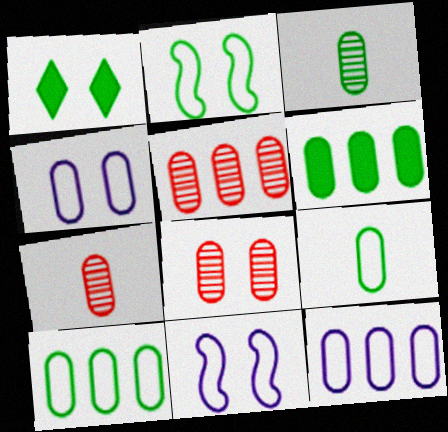[[1, 8, 11], 
[4, 6, 7], 
[5, 6, 12], 
[5, 7, 8]]